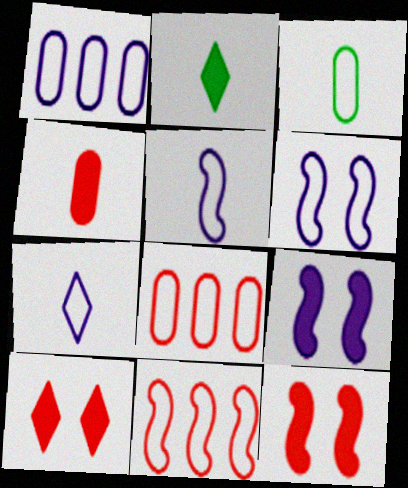[[1, 6, 7]]